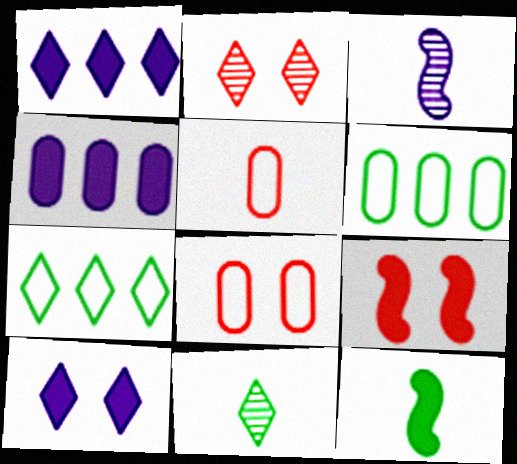[[2, 8, 9]]